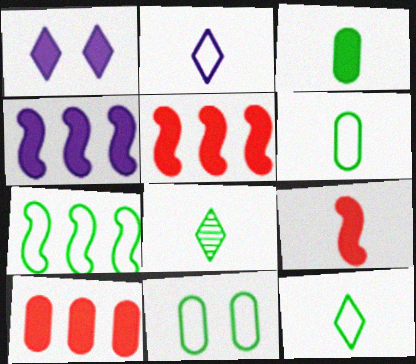[[1, 3, 5], 
[7, 11, 12]]